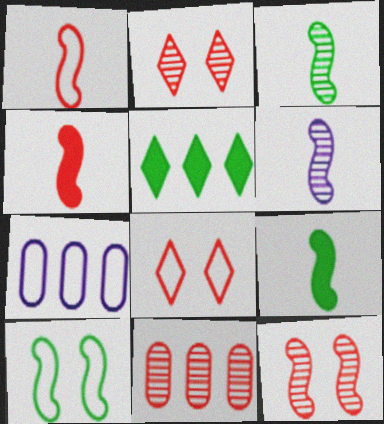[[1, 6, 9], 
[2, 7, 9], 
[4, 8, 11]]